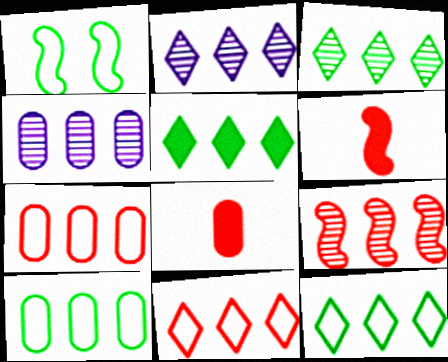[[1, 2, 8], 
[2, 5, 11], 
[3, 4, 9], 
[3, 5, 12]]